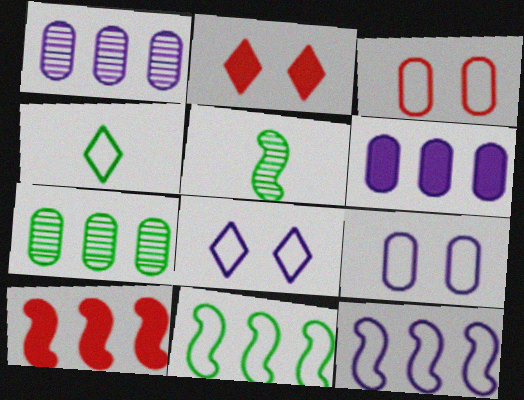[[3, 4, 12]]